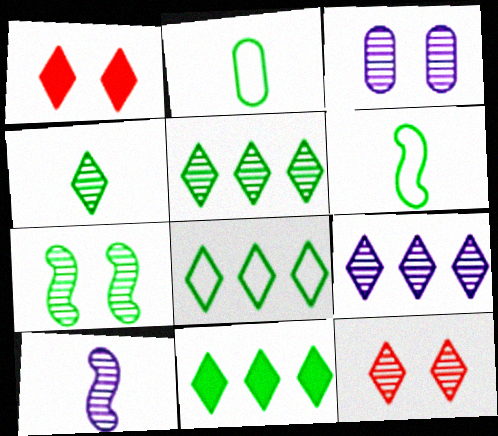[[2, 7, 11], 
[3, 7, 12], 
[3, 9, 10], 
[4, 9, 12], 
[5, 8, 11]]